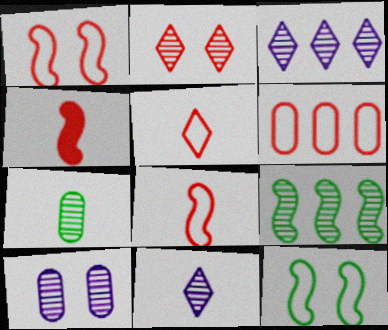[[1, 5, 6], 
[2, 4, 6]]